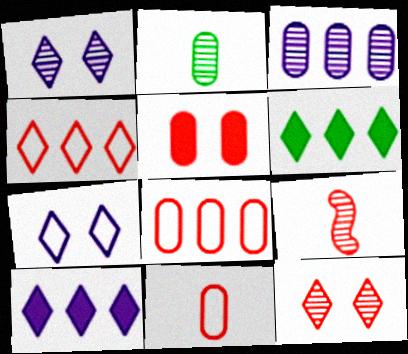[[4, 5, 9]]